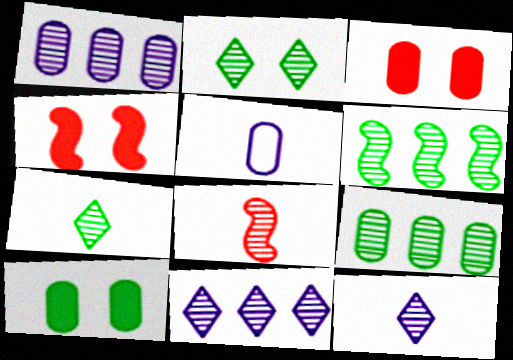[[1, 2, 8], 
[3, 5, 9]]